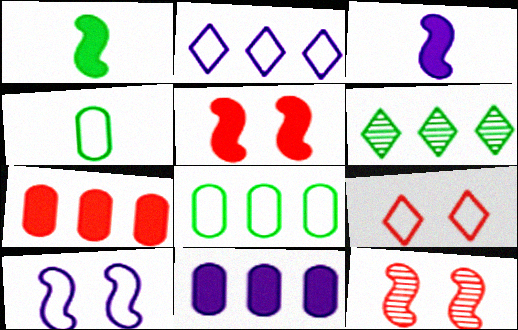[]